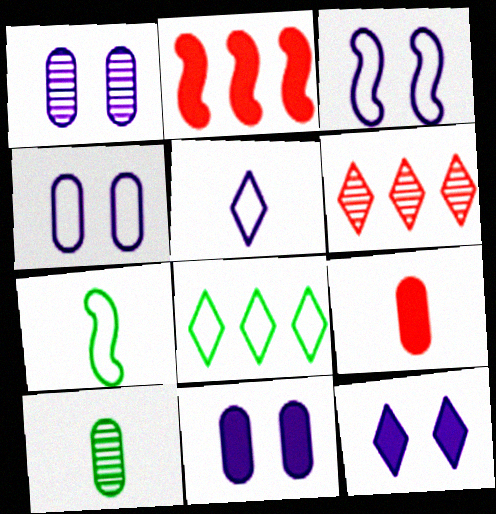[[1, 3, 12], 
[1, 4, 11], 
[6, 7, 11]]